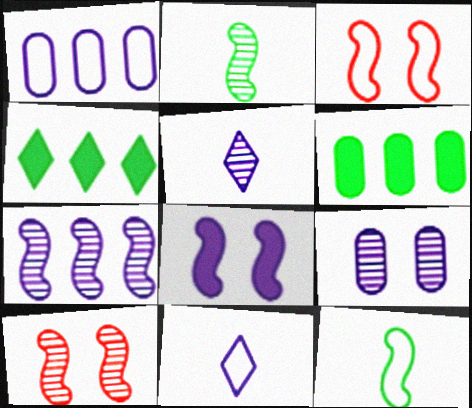[[1, 5, 8], 
[2, 7, 10], 
[3, 5, 6], 
[5, 7, 9], 
[6, 10, 11]]